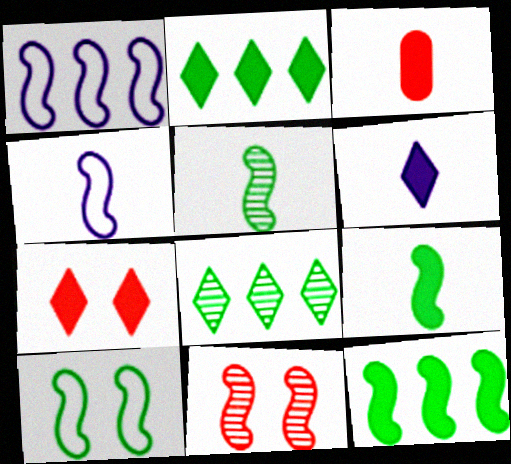[[1, 9, 11], 
[2, 6, 7], 
[3, 6, 9], 
[4, 11, 12], 
[5, 10, 12]]